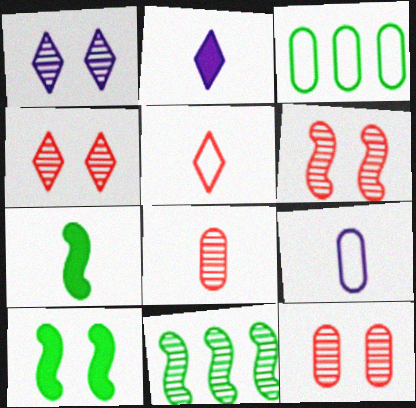[[1, 8, 11], 
[2, 3, 6], 
[4, 6, 12]]